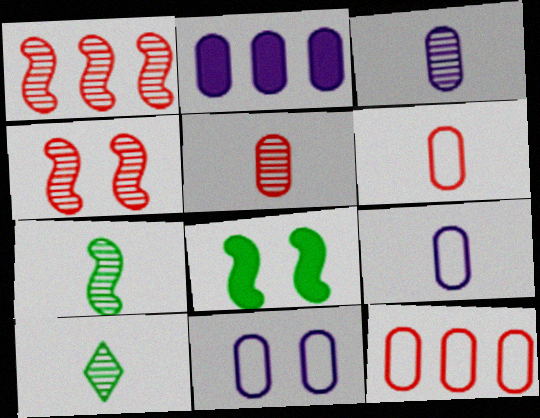[[2, 3, 11]]